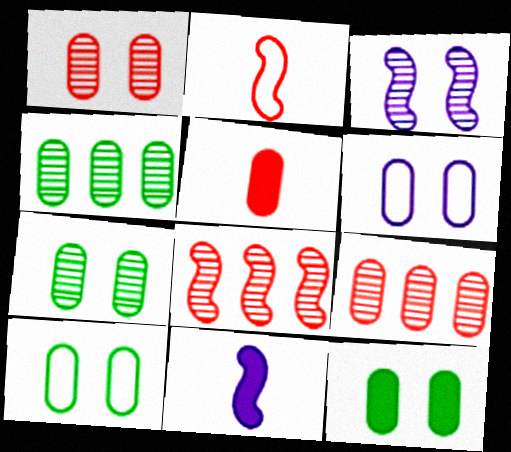[[1, 6, 12], 
[4, 5, 6], 
[7, 10, 12]]